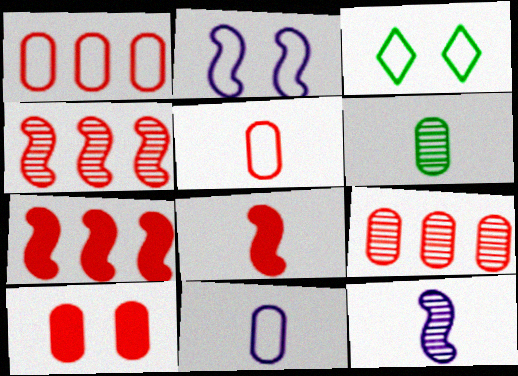[[5, 9, 10]]